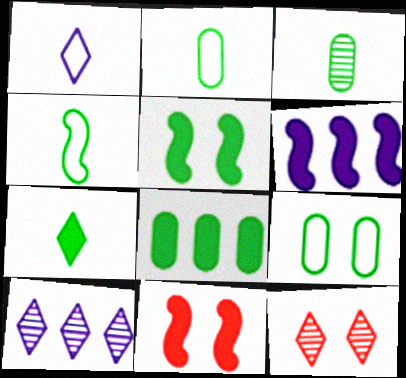[[2, 6, 12], 
[2, 10, 11], 
[3, 4, 7], 
[3, 8, 9], 
[5, 7, 8]]